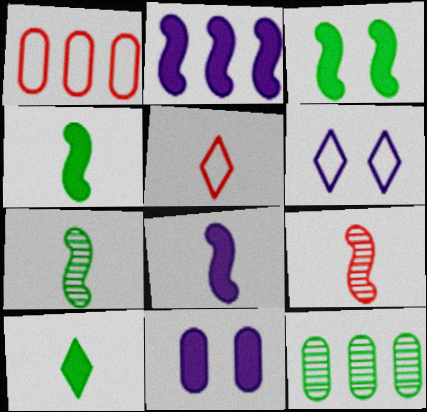[]